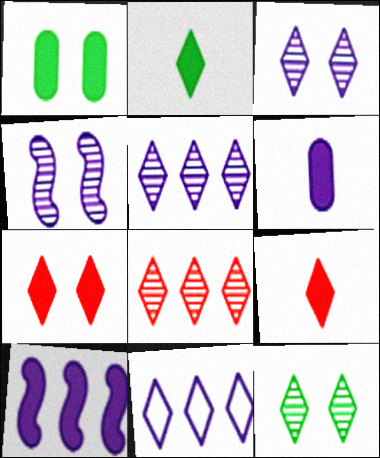[[1, 9, 10], 
[4, 6, 11], 
[9, 11, 12]]